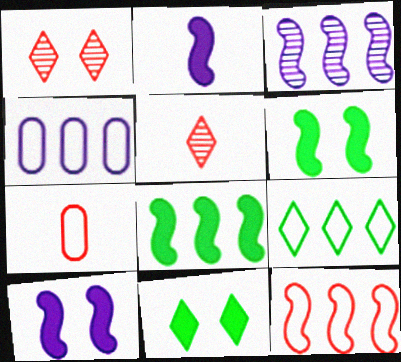[[3, 7, 11], 
[3, 8, 12], 
[4, 5, 6], 
[4, 9, 12]]